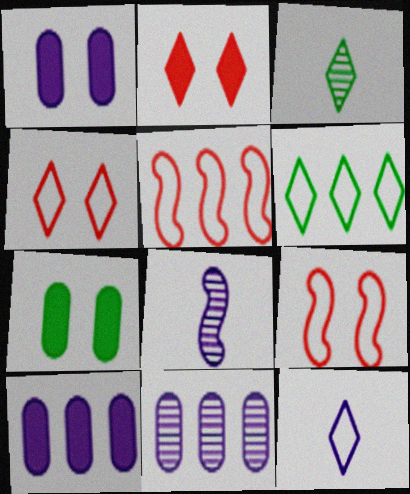[[1, 3, 5], 
[3, 9, 10], 
[4, 6, 12]]